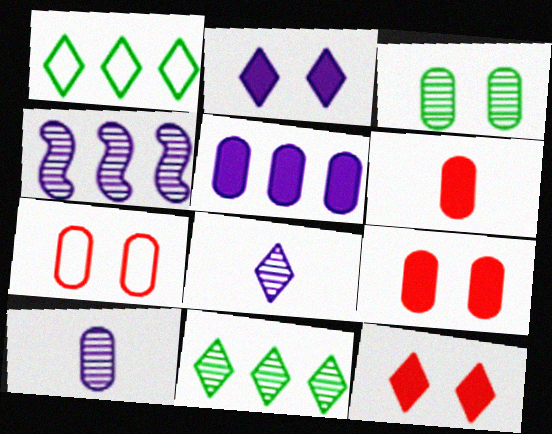[[1, 8, 12]]